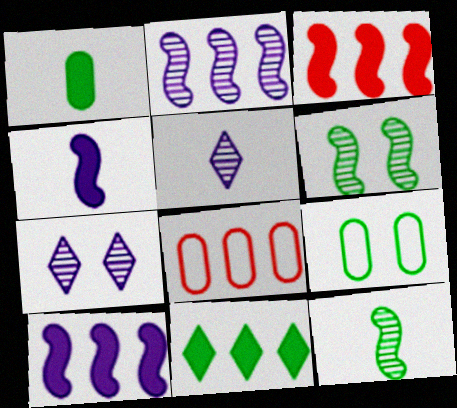[[2, 8, 11], 
[3, 5, 9], 
[9, 11, 12]]